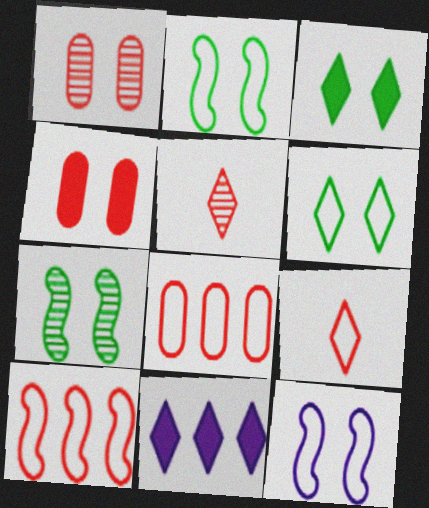[[1, 3, 12], 
[4, 5, 10], 
[5, 6, 11]]